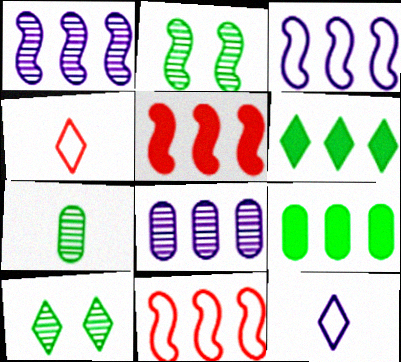[[6, 8, 11]]